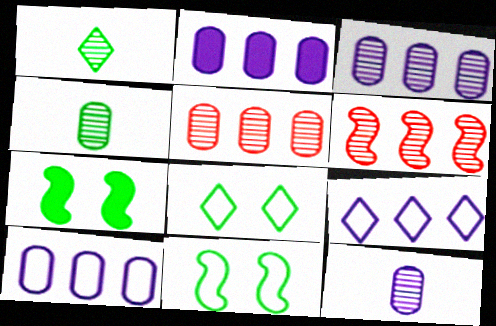[[2, 3, 10]]